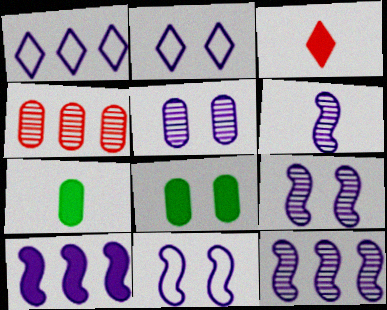[[3, 8, 10], 
[6, 9, 12], 
[6, 10, 11]]